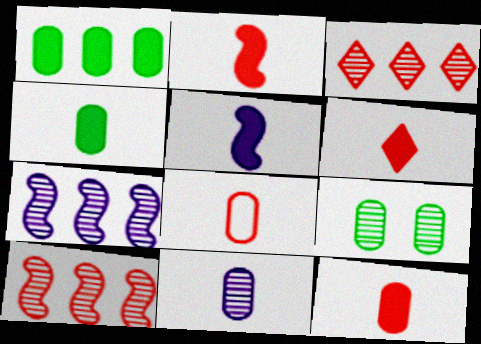[[2, 6, 12], 
[4, 5, 6], 
[4, 8, 11]]